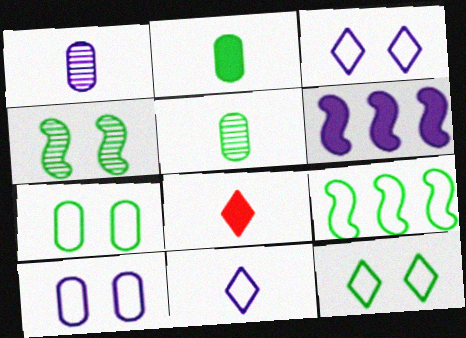[[1, 3, 6]]